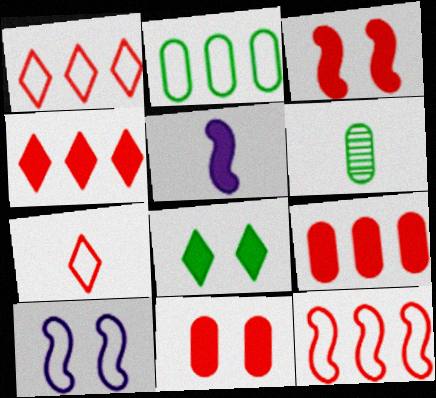[[2, 7, 10], 
[4, 6, 10], 
[5, 6, 7], 
[5, 8, 9]]